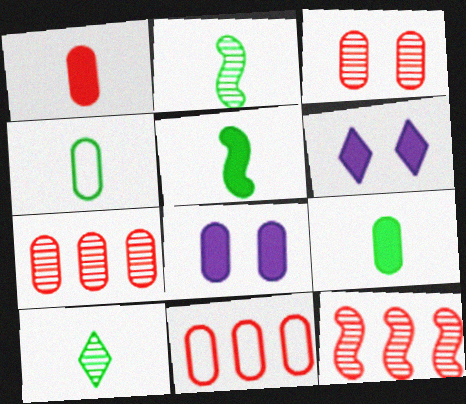[[1, 3, 11], 
[2, 6, 11], 
[4, 5, 10], 
[4, 6, 12], 
[4, 7, 8]]